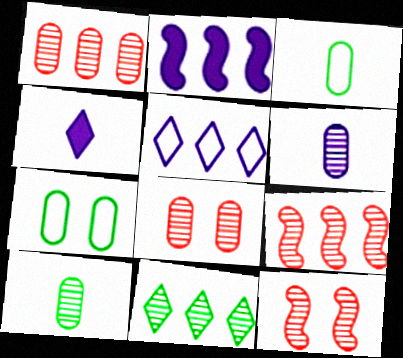[[4, 7, 9], 
[6, 11, 12]]